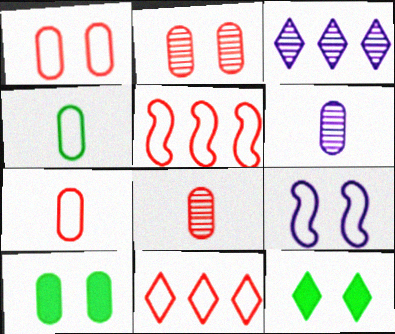[[2, 9, 12], 
[4, 9, 11], 
[5, 6, 12]]